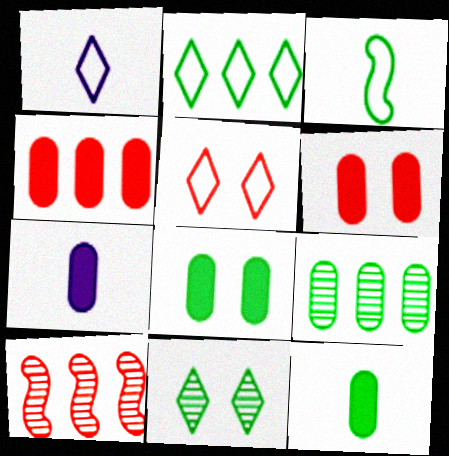[[1, 2, 5], 
[1, 8, 10], 
[4, 7, 8]]